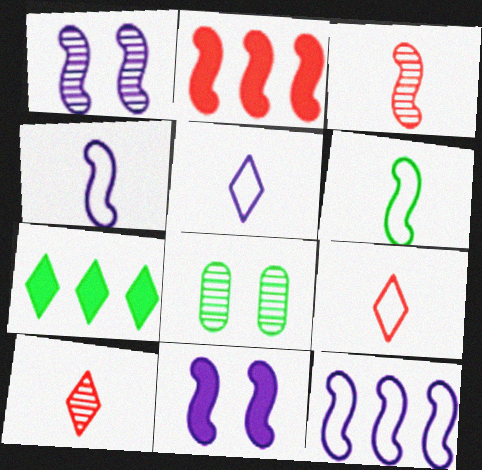[[1, 2, 6], 
[2, 5, 8], 
[6, 7, 8]]